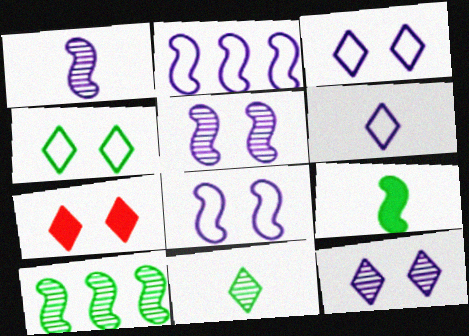[[4, 7, 12]]